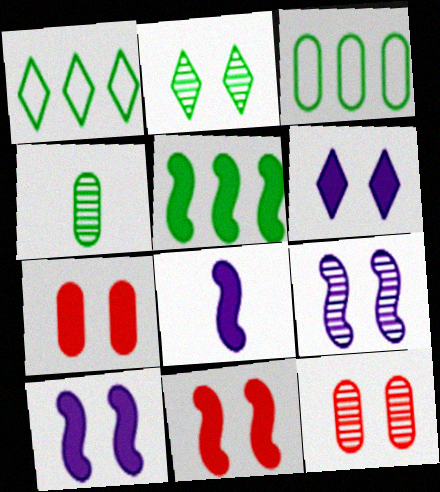[[1, 8, 12], 
[2, 9, 12], 
[5, 8, 11]]